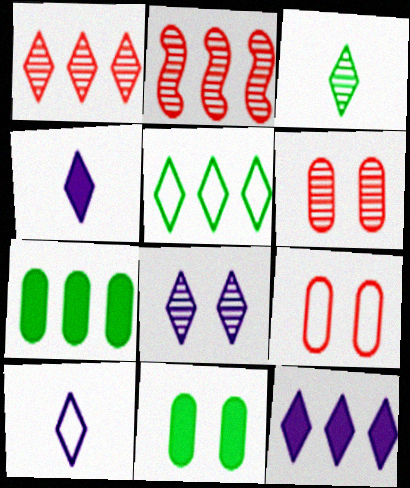[[1, 3, 8], 
[1, 5, 12], 
[2, 10, 11], 
[8, 10, 12]]